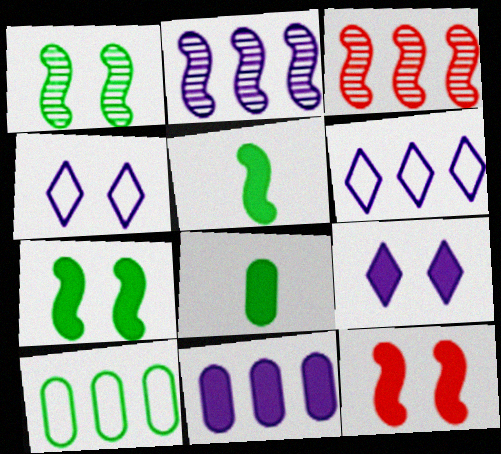[[2, 6, 11], 
[3, 4, 8]]